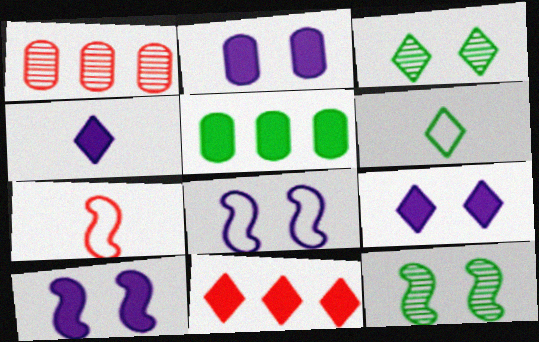[[1, 6, 10], 
[2, 9, 10], 
[5, 6, 12]]